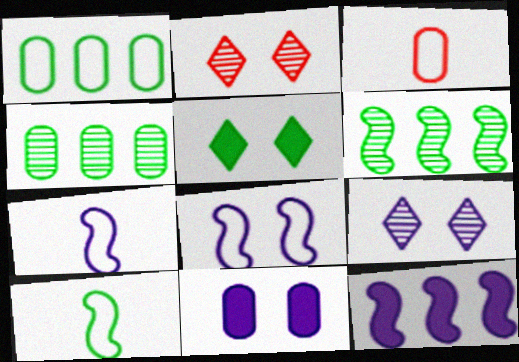[[3, 4, 11], 
[4, 5, 10], 
[8, 9, 11]]